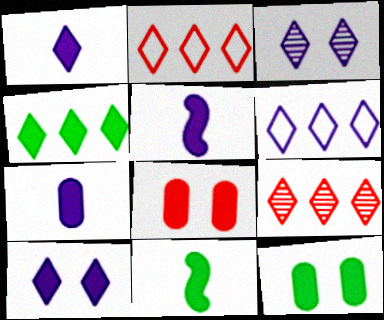[[1, 3, 6], 
[1, 5, 7], 
[4, 5, 8], 
[4, 6, 9], 
[4, 11, 12]]